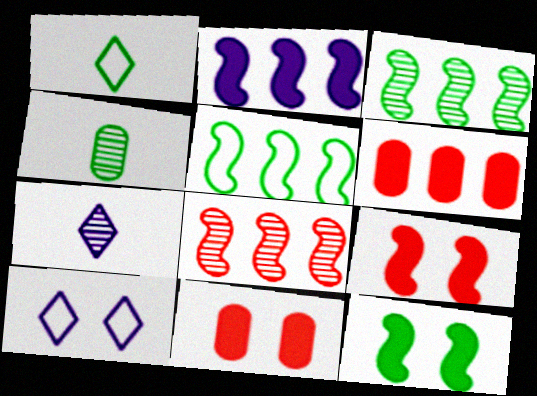[[2, 5, 8], 
[5, 7, 11]]